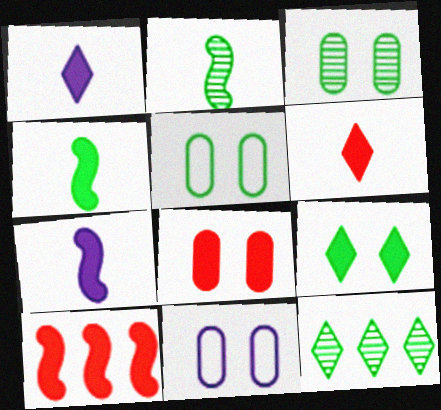[[2, 3, 12], 
[3, 8, 11], 
[4, 5, 12], 
[6, 8, 10]]